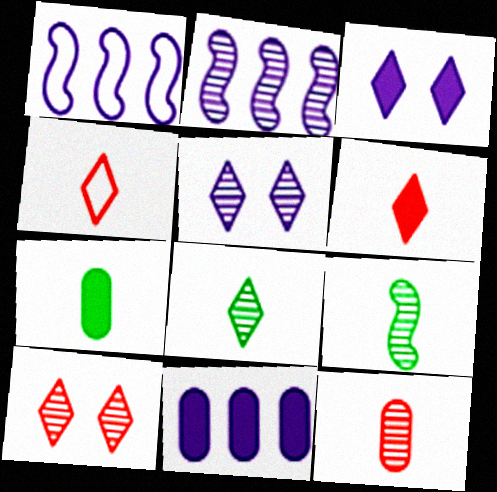[[1, 7, 10]]